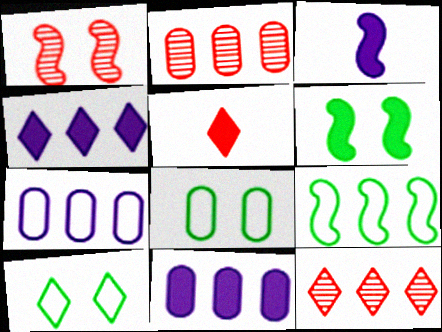[[1, 3, 9], 
[2, 3, 10], 
[2, 4, 9], 
[3, 8, 12], 
[5, 6, 11], 
[9, 11, 12]]